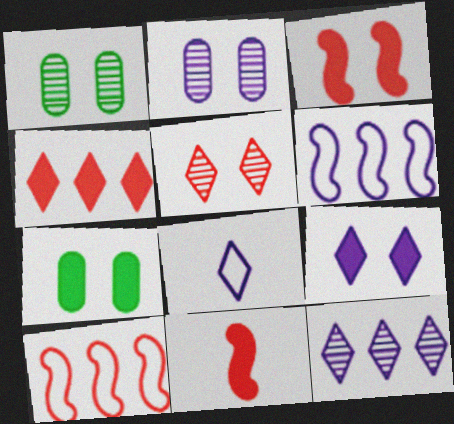[[3, 7, 9], 
[8, 9, 12]]